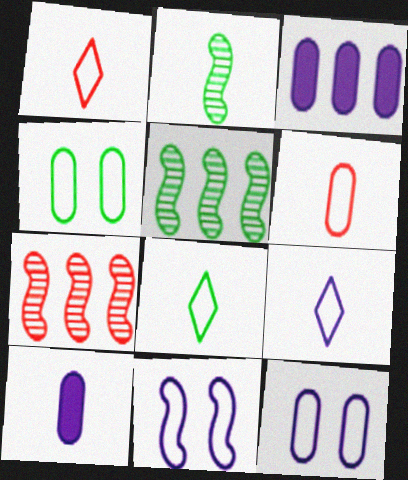[[1, 2, 10], 
[1, 8, 9]]